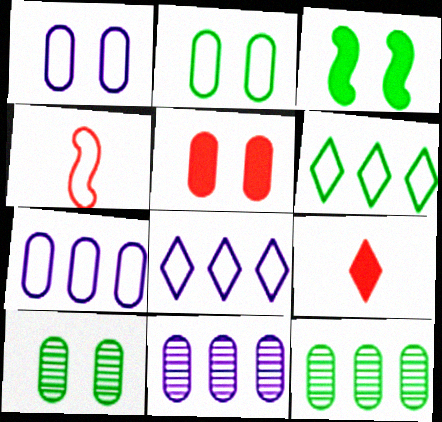[[1, 4, 6], 
[1, 5, 10], 
[2, 4, 8]]